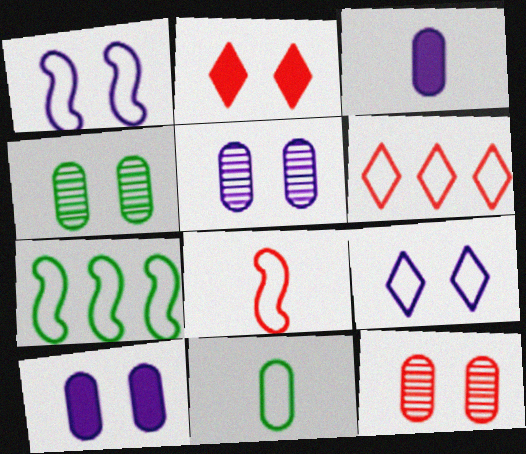[[1, 2, 4], 
[1, 6, 11], 
[1, 7, 8], 
[4, 5, 12]]